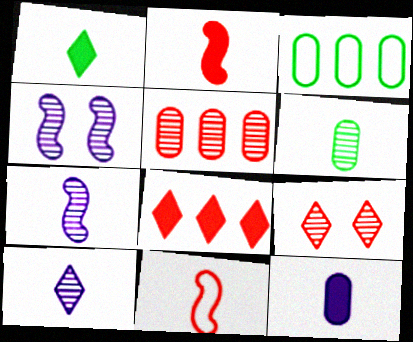[[1, 2, 12]]